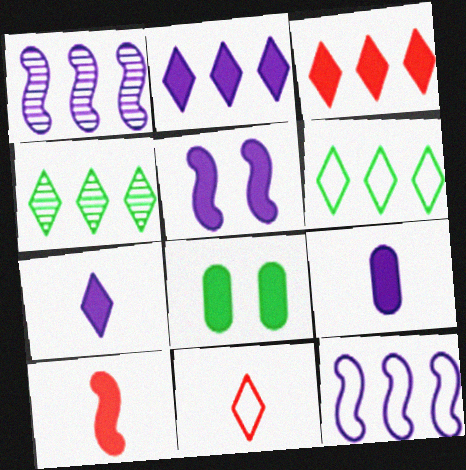[[1, 8, 11], 
[2, 5, 9], 
[2, 8, 10]]